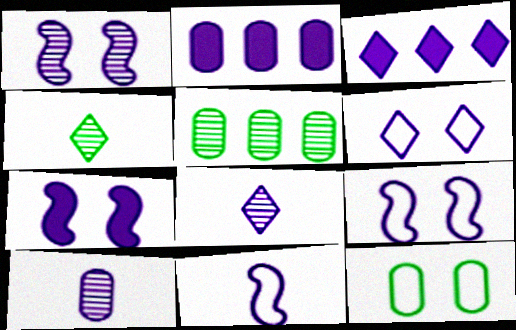[[1, 7, 9], 
[2, 8, 9], 
[3, 6, 8], 
[3, 9, 10]]